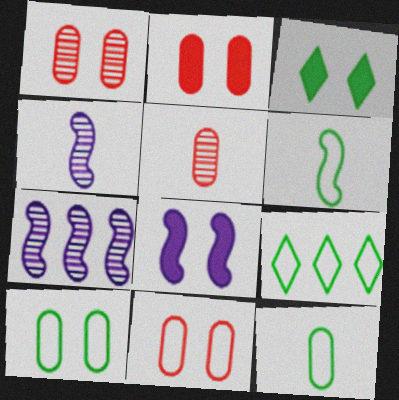[[1, 2, 11], 
[2, 3, 8], 
[2, 4, 9], 
[5, 8, 9], 
[6, 9, 10]]